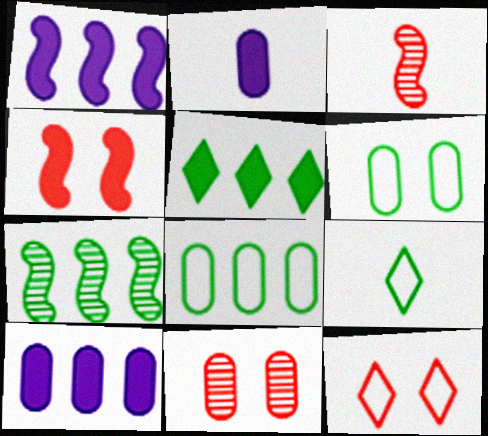[[1, 9, 11], 
[2, 3, 9], 
[2, 4, 5], 
[2, 7, 12], 
[2, 8, 11], 
[4, 11, 12], 
[5, 7, 8]]